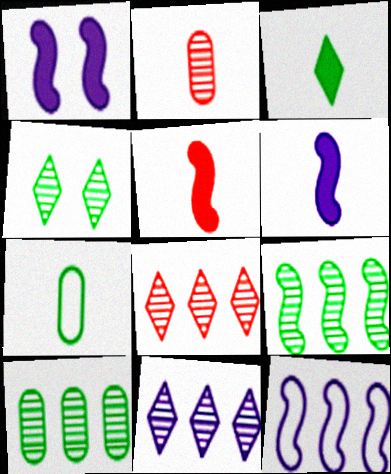[[1, 7, 8]]